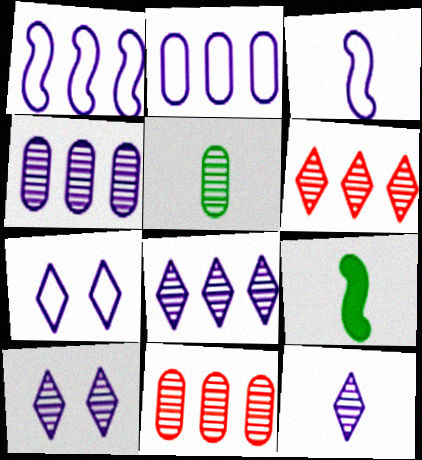[[2, 3, 7], 
[7, 9, 11], 
[8, 10, 12]]